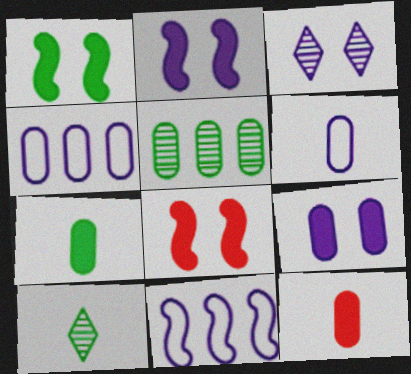[[1, 2, 8], 
[4, 8, 10]]